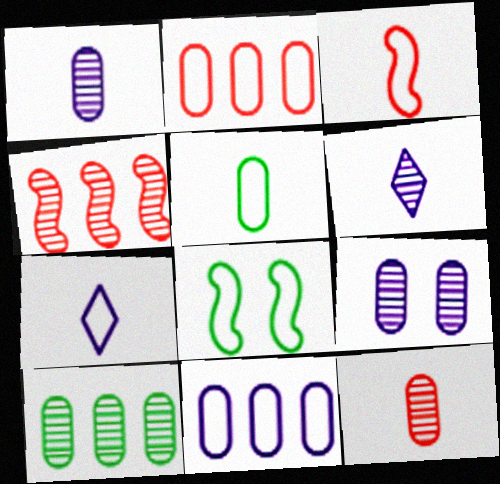[[2, 7, 8], 
[3, 5, 7], 
[9, 10, 12]]